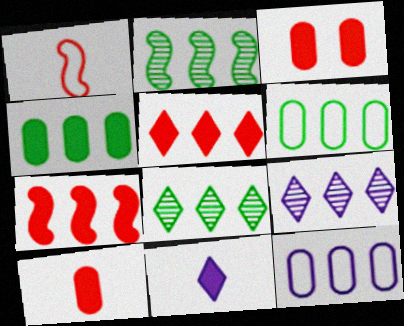[[2, 5, 12], 
[6, 7, 9], 
[7, 8, 12]]